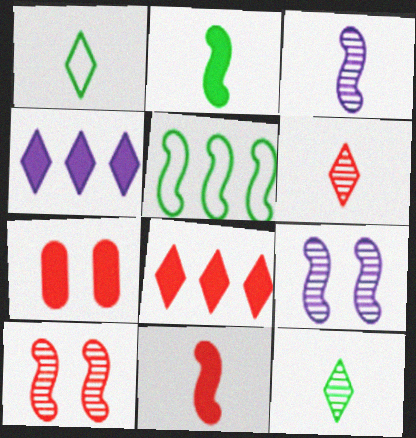[[2, 4, 7], 
[5, 9, 11], 
[7, 8, 11]]